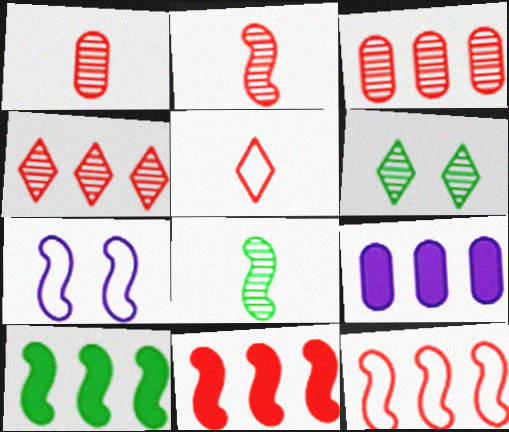[[2, 7, 10], 
[7, 8, 11]]